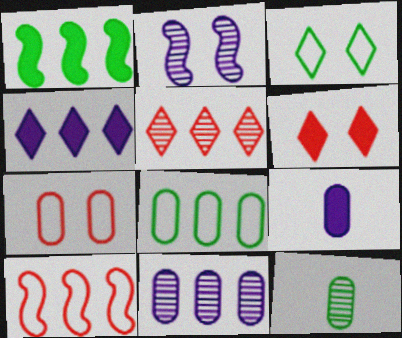[[1, 3, 12], 
[1, 6, 9], 
[2, 5, 12]]